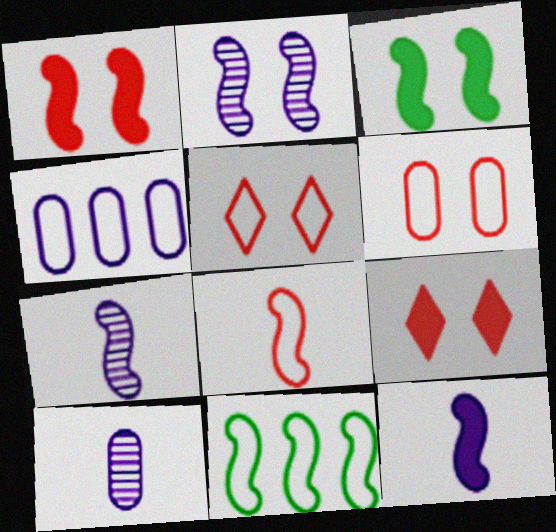[[1, 7, 11], 
[9, 10, 11]]